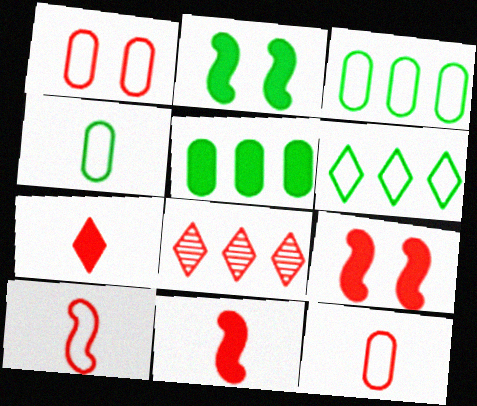[[1, 8, 11], 
[8, 9, 12]]